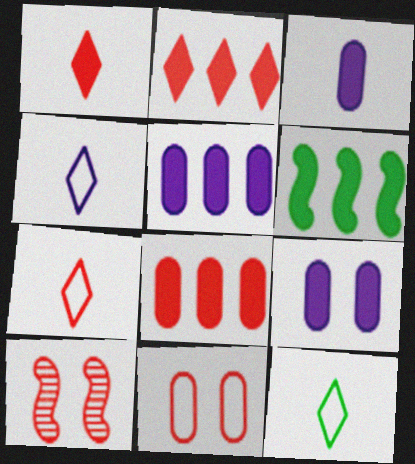[[1, 6, 9], 
[2, 5, 6], 
[3, 5, 9], 
[4, 7, 12], 
[5, 10, 12], 
[7, 8, 10]]